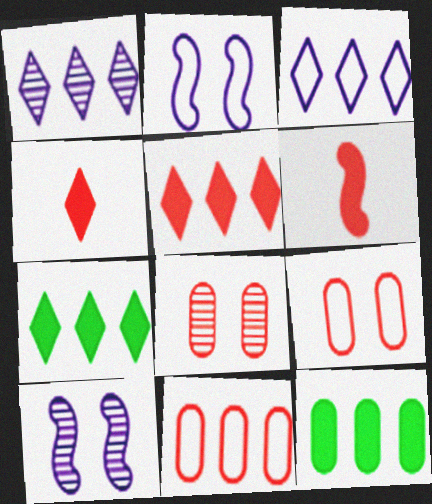[]